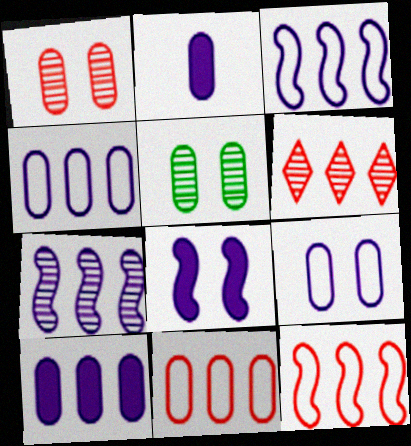[[2, 5, 11]]